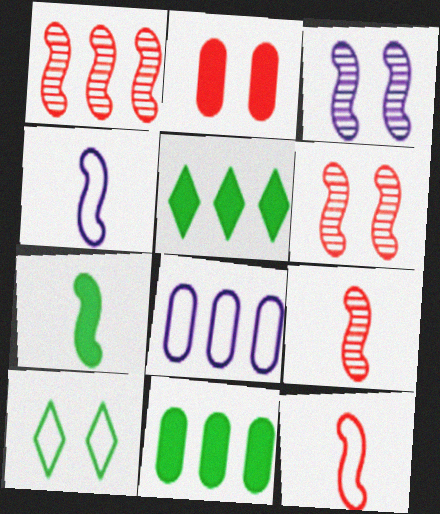[[1, 5, 8], 
[1, 6, 9], 
[2, 3, 10], 
[4, 7, 9], 
[8, 10, 12]]